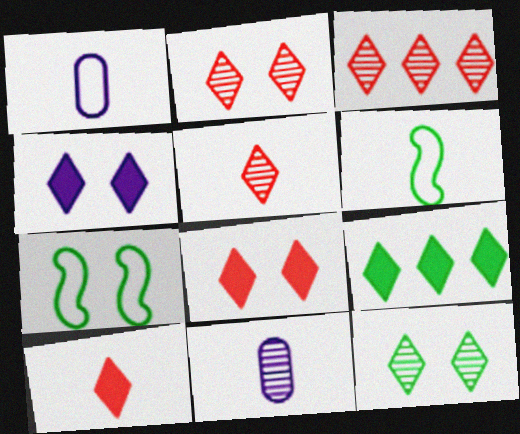[[2, 3, 5], 
[4, 9, 10], 
[6, 10, 11]]